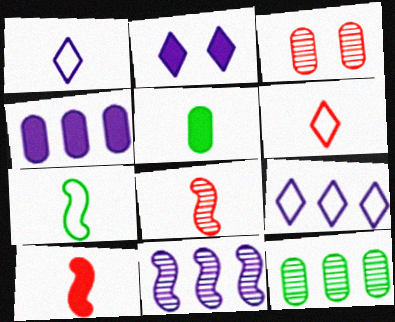[[1, 5, 8], 
[4, 9, 11]]